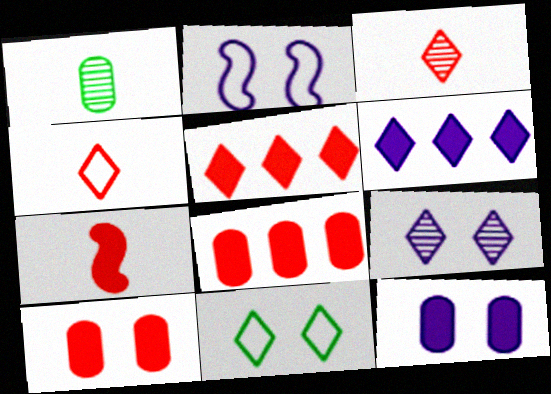[[1, 2, 5], 
[2, 9, 12], 
[3, 6, 11], 
[5, 7, 10]]